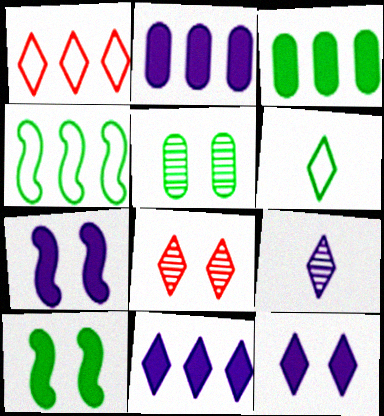[[6, 8, 11]]